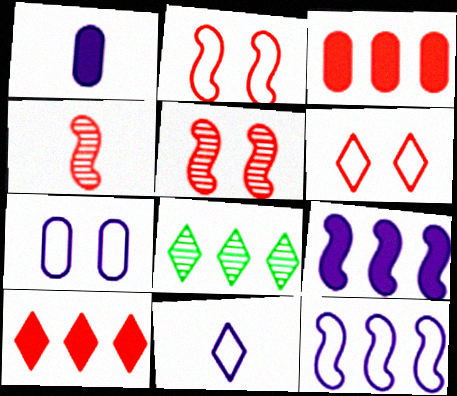[[1, 2, 8], 
[3, 4, 6], 
[3, 8, 12], 
[7, 11, 12]]